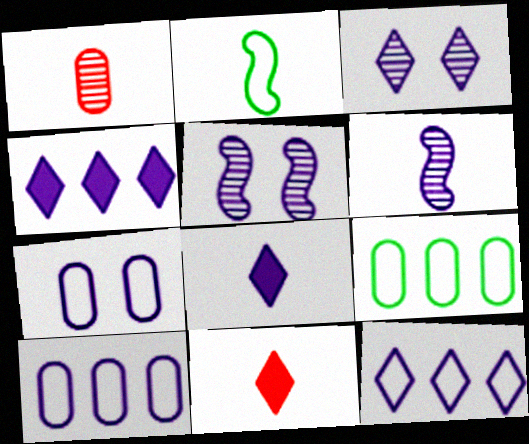[[1, 2, 8], 
[3, 8, 12], 
[4, 6, 7], 
[5, 8, 10], 
[5, 9, 11]]